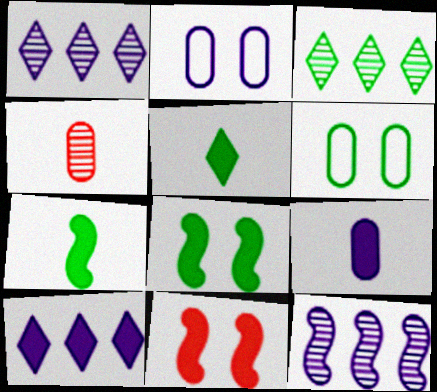[[3, 6, 7]]